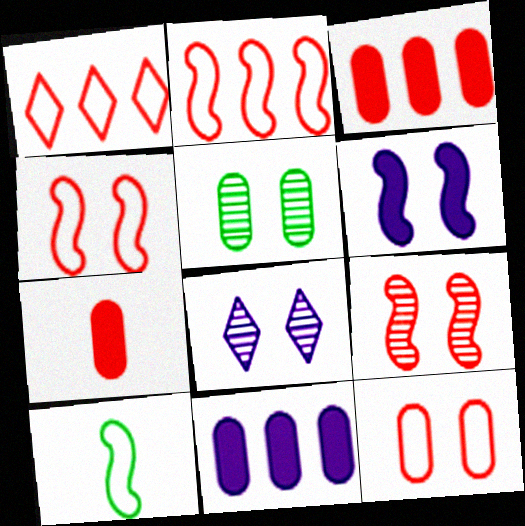[[1, 7, 9], 
[3, 8, 10], 
[5, 8, 9]]